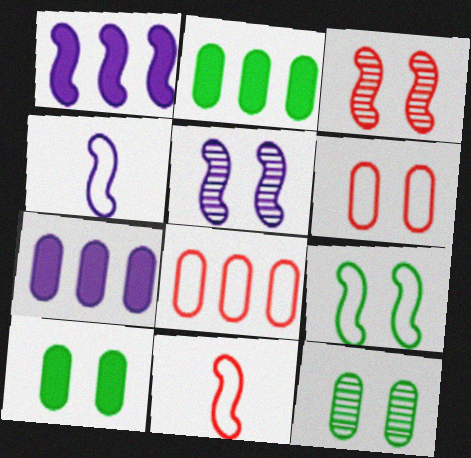[[1, 4, 5]]